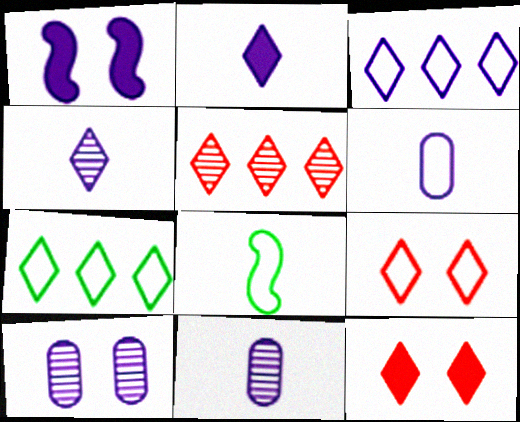[[1, 3, 11], 
[4, 7, 12]]